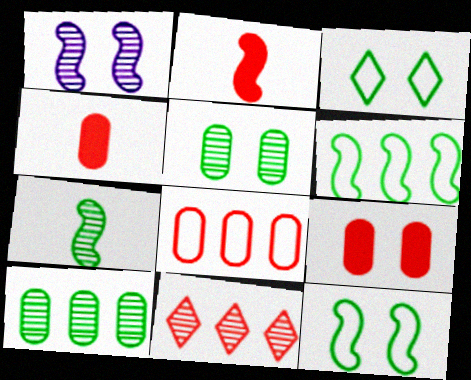[[1, 2, 6], 
[1, 3, 9]]